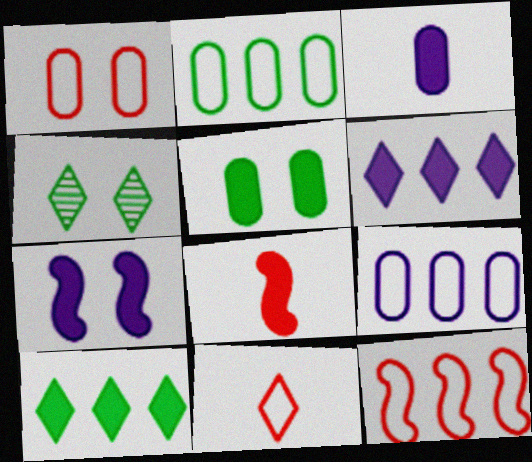[[1, 4, 7], 
[1, 11, 12], 
[3, 4, 12], 
[3, 6, 7], 
[4, 6, 11], 
[4, 8, 9], 
[5, 6, 8]]